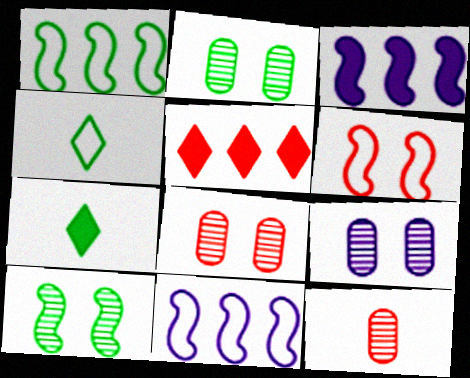[[1, 2, 7], 
[2, 8, 9], 
[3, 4, 8], 
[5, 6, 12], 
[7, 8, 11]]